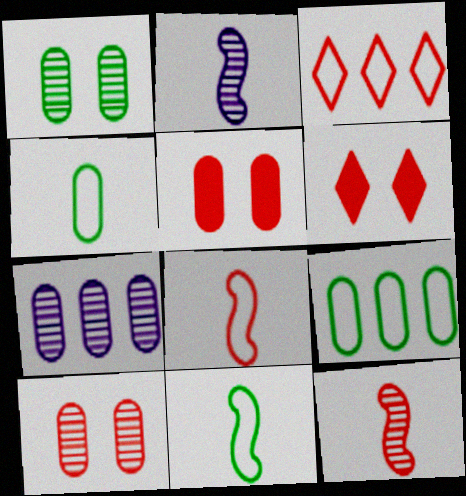[[2, 6, 9], 
[3, 5, 12], 
[4, 5, 7], 
[6, 7, 11]]